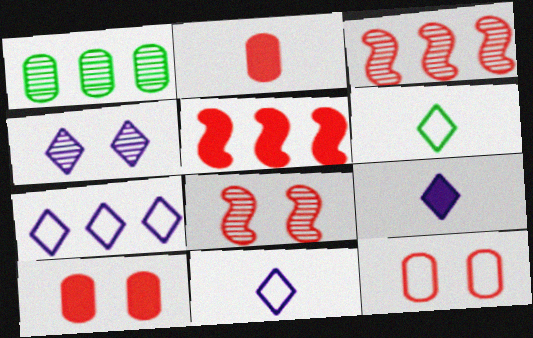[[1, 5, 7], 
[4, 7, 9]]